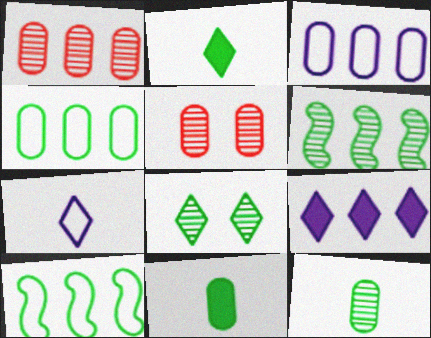[[1, 9, 10], 
[3, 5, 11], 
[6, 8, 12], 
[8, 10, 11]]